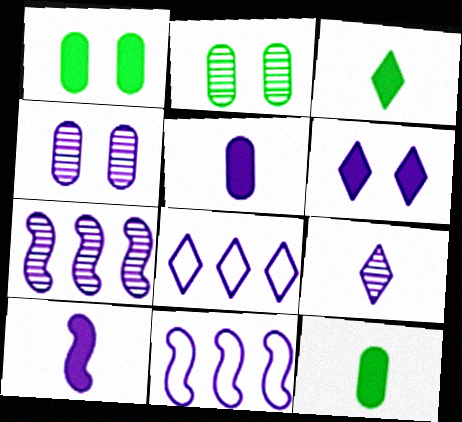[[4, 7, 9], 
[4, 8, 10], 
[6, 8, 9]]